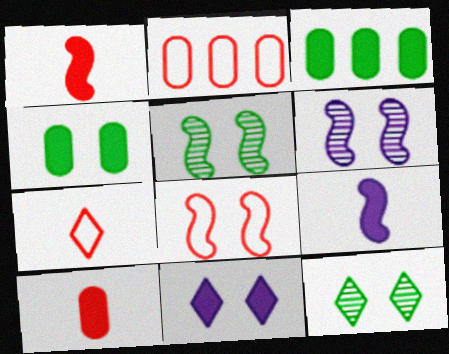[[1, 3, 11], 
[2, 7, 8], 
[2, 9, 12], 
[3, 6, 7]]